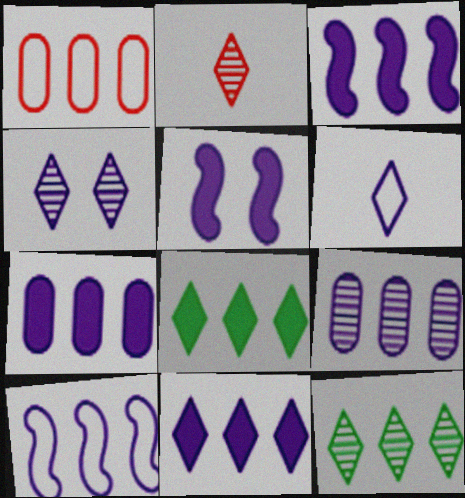[[1, 3, 12], 
[2, 4, 12], 
[3, 7, 11], 
[4, 6, 11], 
[5, 6, 9], 
[9, 10, 11]]